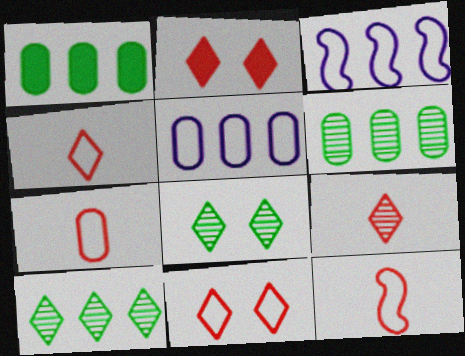[[4, 7, 12]]